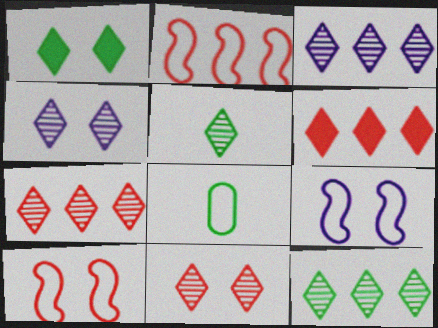[[3, 5, 11], 
[3, 7, 12], 
[4, 5, 7]]